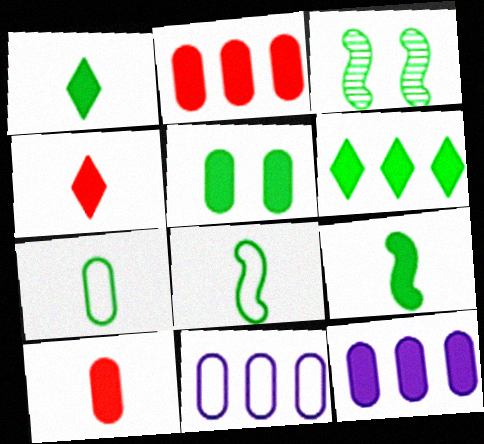[[3, 4, 11], 
[3, 6, 7], 
[5, 6, 9], 
[5, 10, 12]]